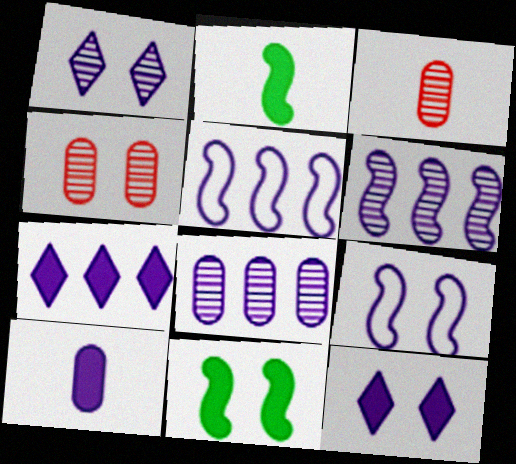[[1, 5, 10], 
[5, 7, 8]]